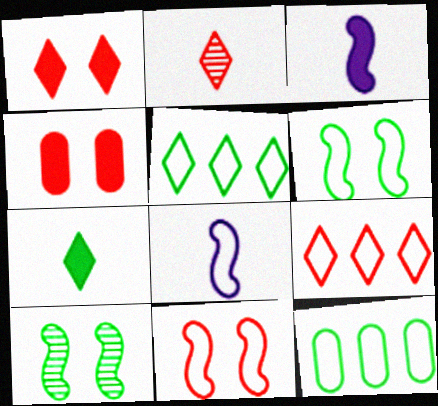[[1, 2, 9], 
[7, 10, 12]]